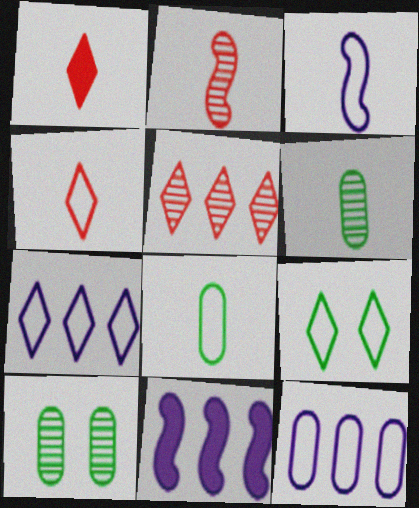[[1, 3, 6], 
[3, 4, 8], 
[4, 7, 9], 
[4, 10, 11]]